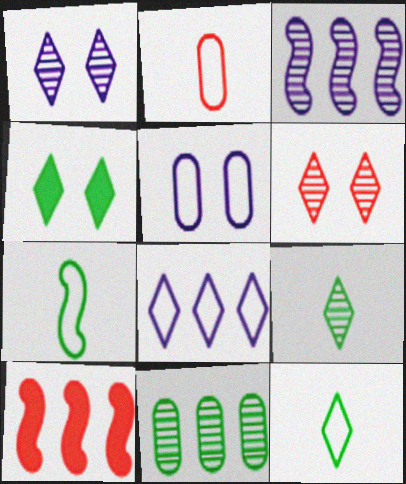[[2, 3, 4], 
[2, 6, 10], 
[4, 7, 11], 
[5, 9, 10], 
[8, 10, 11]]